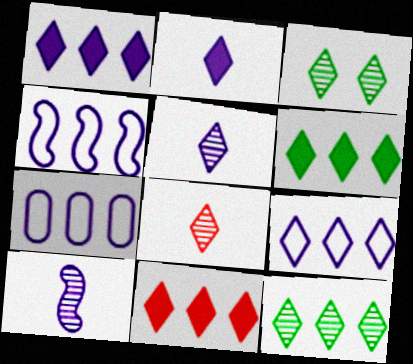[[1, 6, 11], 
[4, 7, 9], 
[9, 11, 12]]